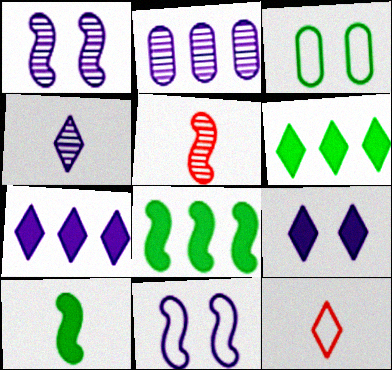[[1, 2, 4], 
[3, 5, 7], 
[5, 8, 11]]